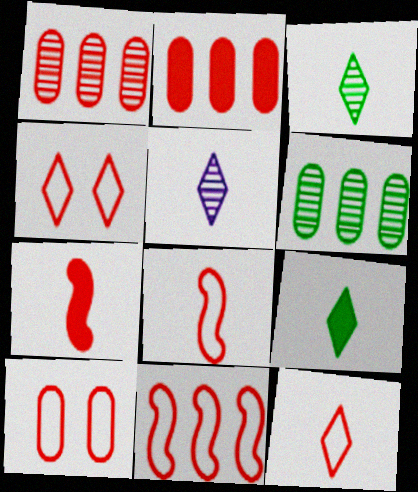[[1, 4, 7], 
[5, 9, 12], 
[10, 11, 12]]